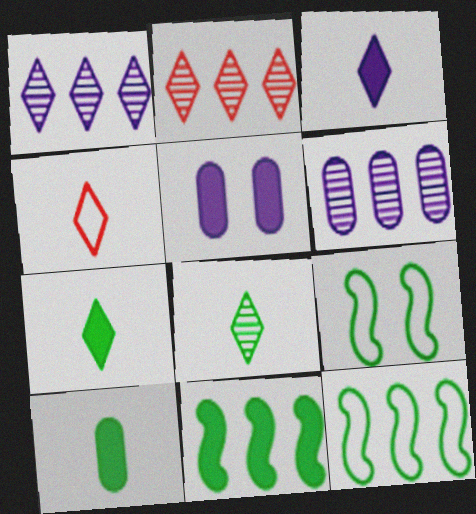[[3, 4, 8]]